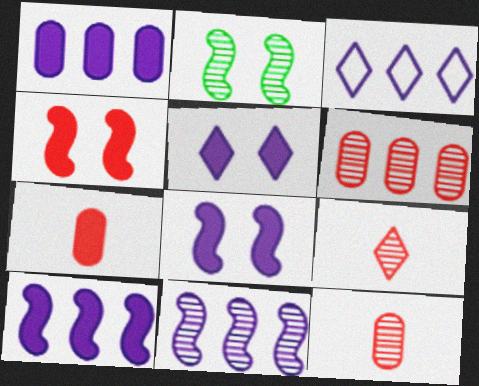[[1, 3, 11], 
[2, 3, 7]]